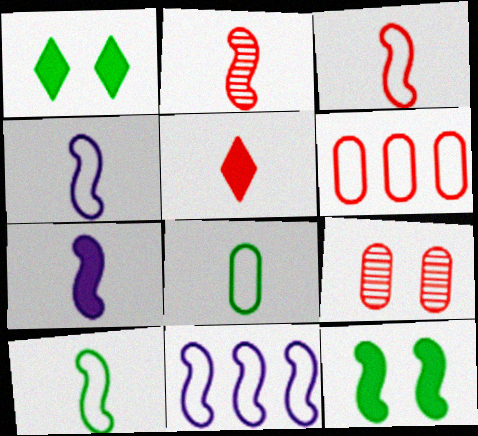[[2, 7, 10], 
[2, 11, 12], 
[3, 4, 10]]